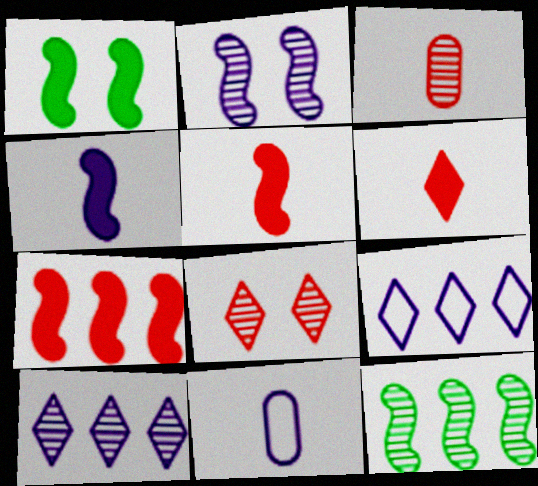[[1, 3, 9], 
[1, 4, 7]]